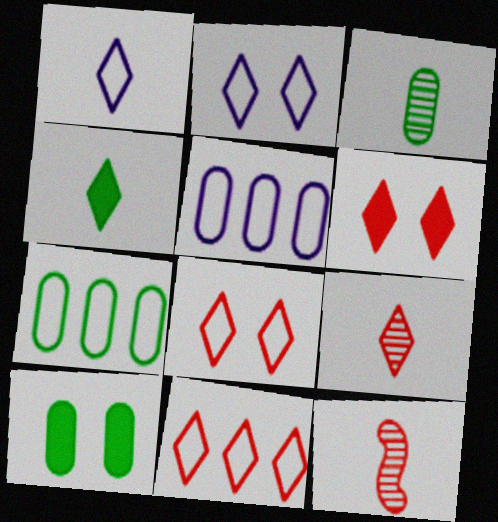[[1, 4, 9], 
[3, 7, 10], 
[6, 9, 11]]